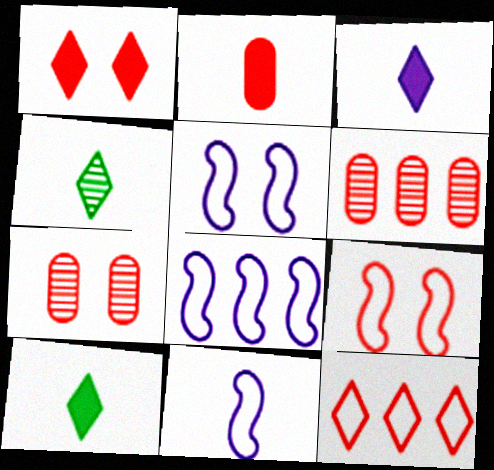[[1, 7, 9], 
[2, 4, 11], 
[5, 6, 10], 
[5, 8, 11], 
[7, 8, 10]]